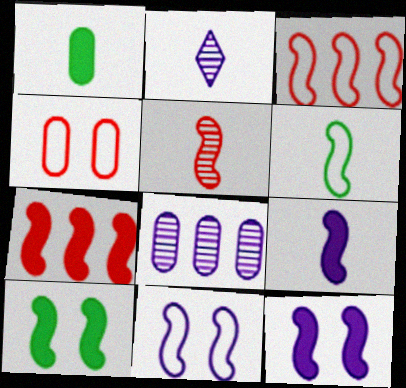[[1, 4, 8], 
[3, 6, 11], 
[5, 6, 9], 
[7, 9, 10]]